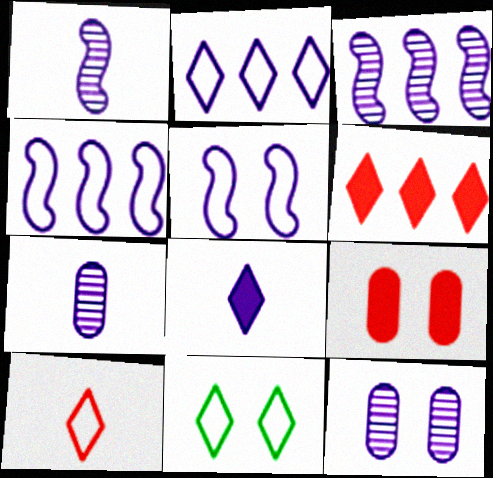[[2, 10, 11], 
[4, 8, 12]]